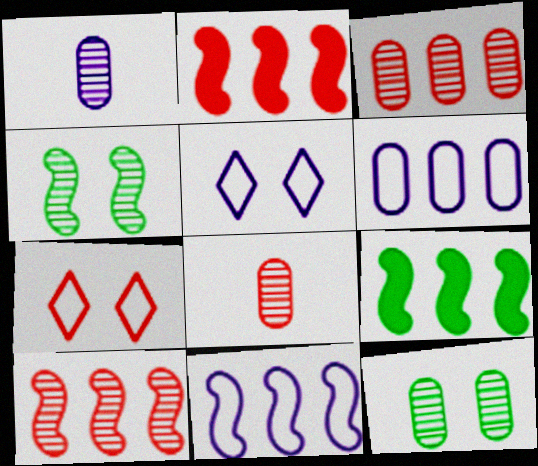[[1, 3, 12], 
[1, 7, 9], 
[2, 7, 8], 
[5, 8, 9], 
[9, 10, 11]]